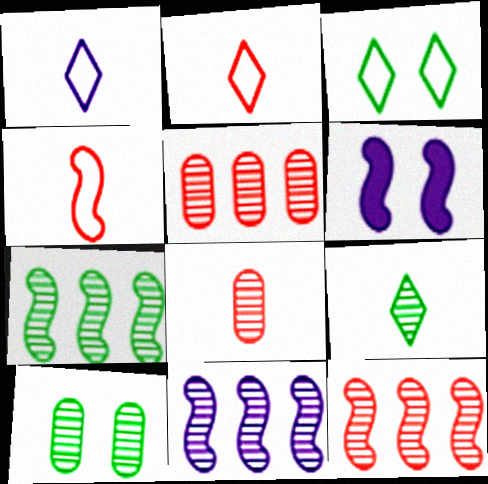[[4, 6, 7], 
[7, 9, 10], 
[7, 11, 12]]